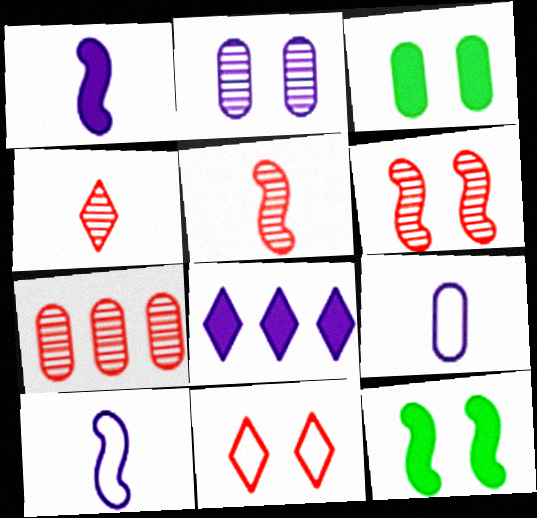[[2, 8, 10], 
[2, 11, 12], 
[3, 7, 9], 
[4, 6, 7]]